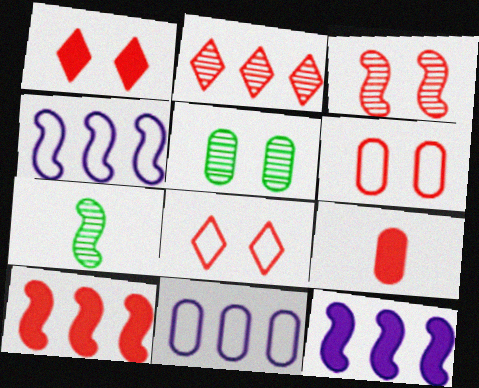[[1, 3, 6], 
[1, 7, 11], 
[1, 9, 10], 
[5, 9, 11]]